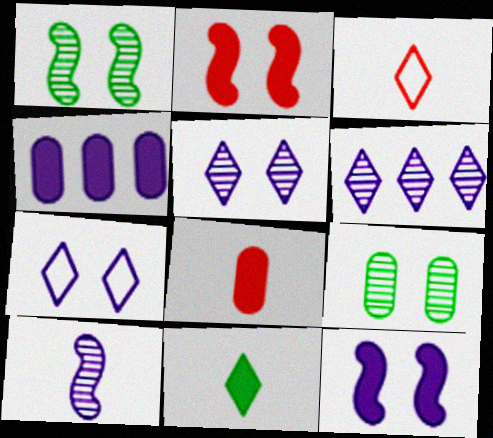[[1, 3, 4], 
[2, 4, 11], 
[2, 7, 9], 
[4, 7, 10]]